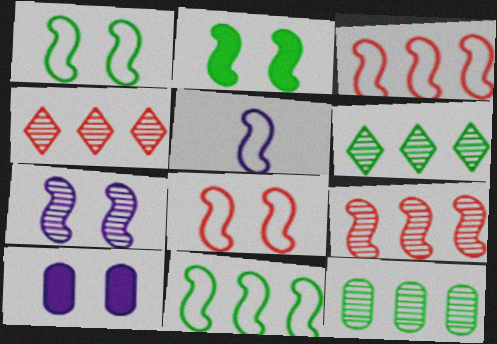[[1, 3, 5], 
[2, 5, 9], 
[2, 7, 8], 
[5, 8, 11]]